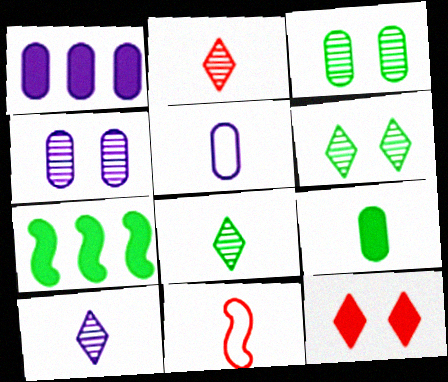[[1, 4, 5], 
[1, 6, 11], 
[2, 8, 10], 
[9, 10, 11]]